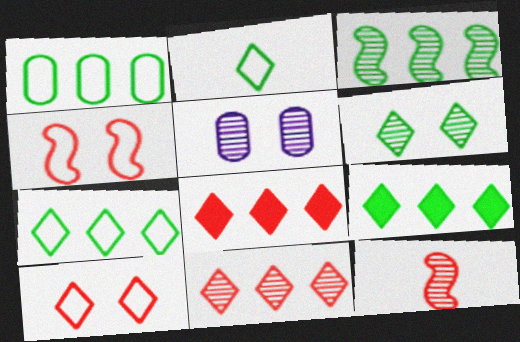[[1, 3, 9], 
[2, 6, 9]]